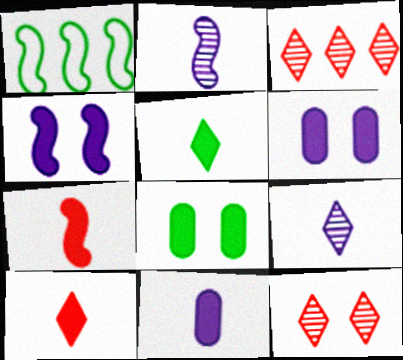[[1, 11, 12], 
[5, 7, 11]]